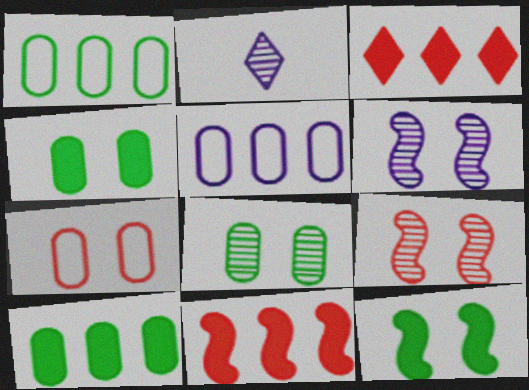[]